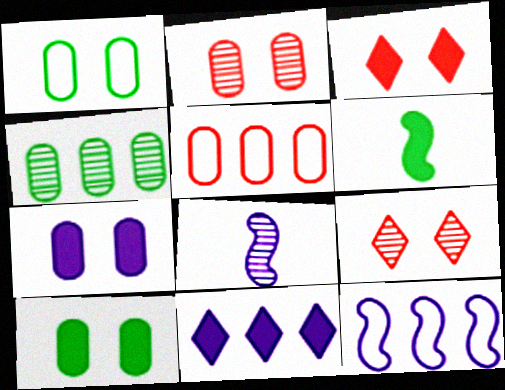[[1, 2, 7], 
[4, 8, 9]]